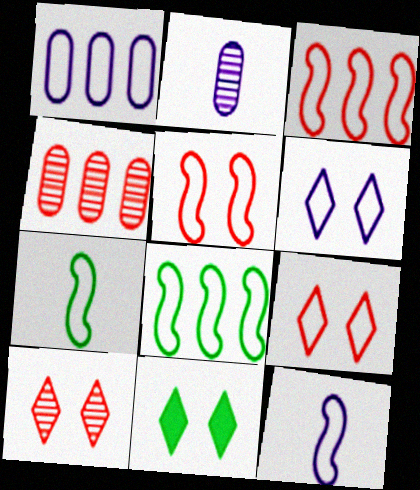[[1, 6, 12], 
[1, 7, 9], 
[2, 3, 11], 
[4, 11, 12], 
[5, 8, 12], 
[6, 10, 11]]